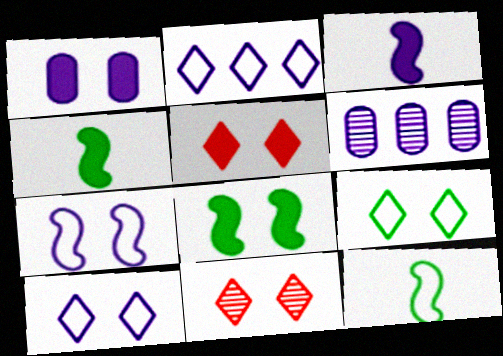[[1, 5, 8], 
[3, 6, 10], 
[5, 6, 12]]